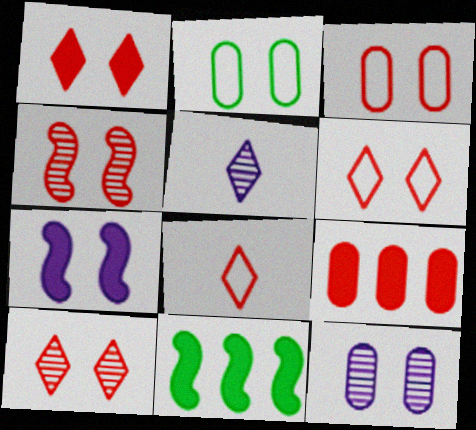[[1, 3, 4], 
[1, 6, 10], 
[2, 7, 10], 
[3, 5, 11], 
[4, 8, 9], 
[8, 11, 12]]